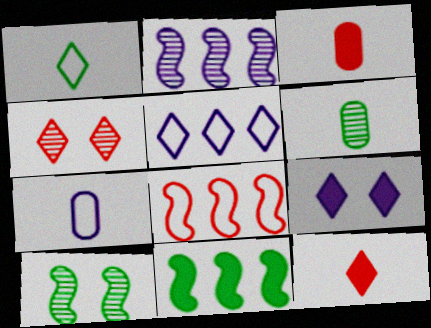[[2, 4, 6], 
[2, 7, 9], 
[2, 8, 11], 
[3, 4, 8], 
[3, 5, 10], 
[3, 6, 7], 
[3, 9, 11], 
[4, 7, 11], 
[6, 8, 9]]